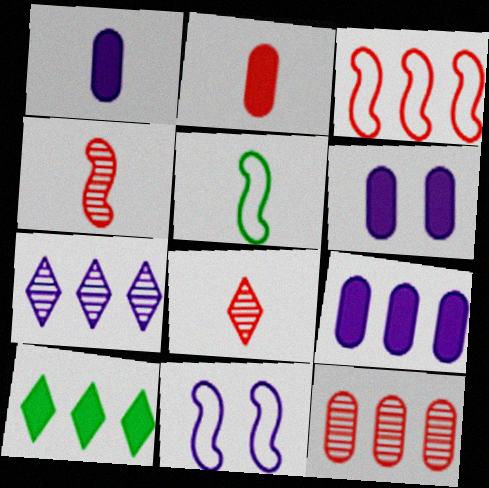[[1, 5, 8], 
[1, 6, 9], 
[1, 7, 11], 
[3, 5, 11]]